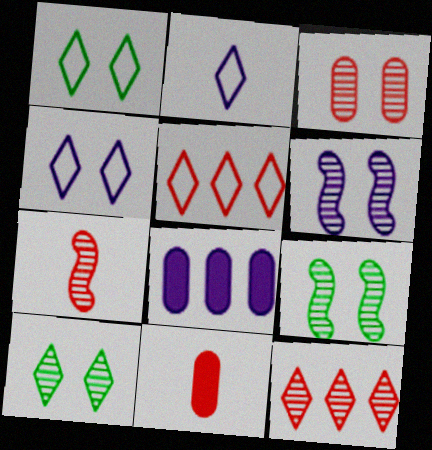[[1, 2, 5], 
[1, 7, 8], 
[2, 6, 8], 
[3, 6, 10], 
[3, 7, 12]]